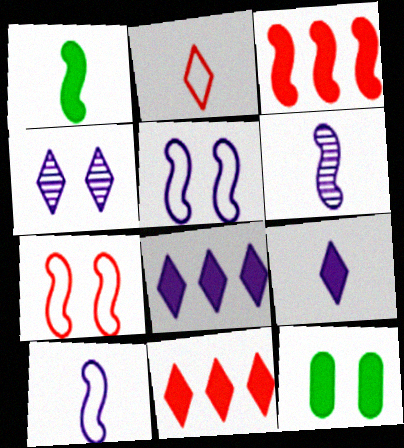[[3, 9, 12], 
[4, 7, 12]]